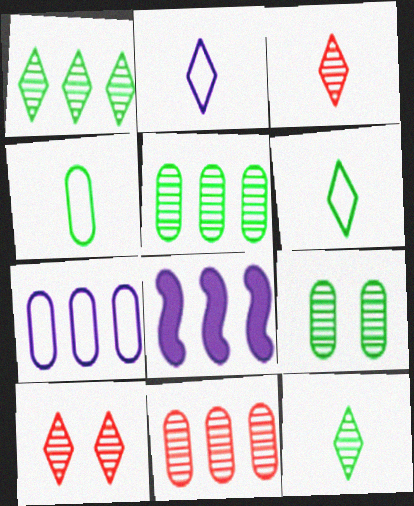[[4, 8, 10]]